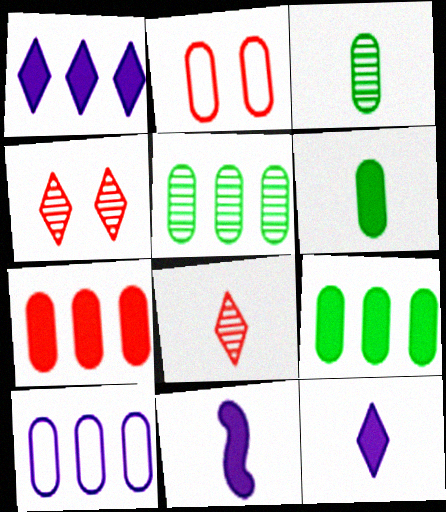[[5, 7, 10]]